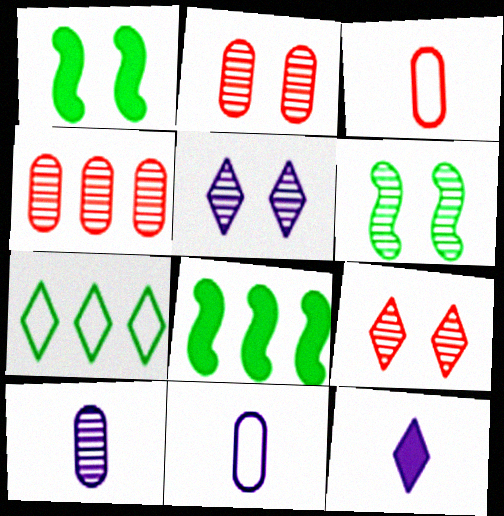[[2, 5, 6], 
[3, 5, 8], 
[7, 9, 12], 
[8, 9, 11]]